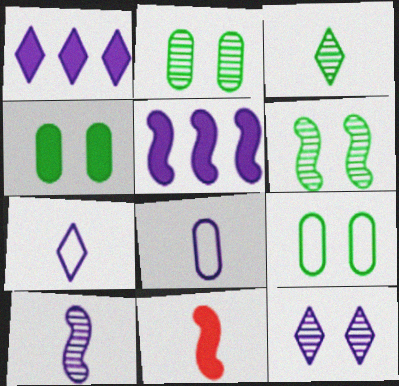[[1, 4, 11], 
[1, 7, 12], 
[2, 4, 9], 
[3, 8, 11], 
[5, 8, 12]]